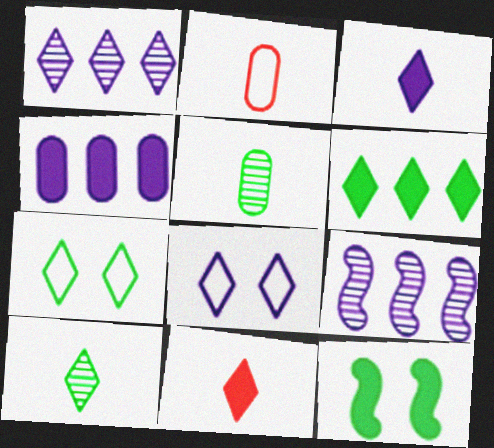[[1, 2, 12], 
[1, 3, 8], 
[1, 7, 11], 
[4, 11, 12], 
[6, 7, 10]]